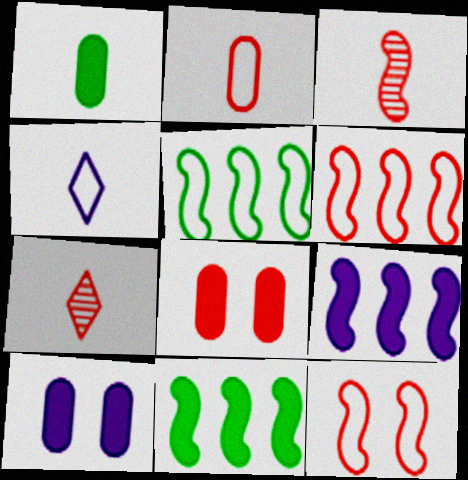[[1, 3, 4], 
[5, 7, 10], 
[6, 7, 8]]